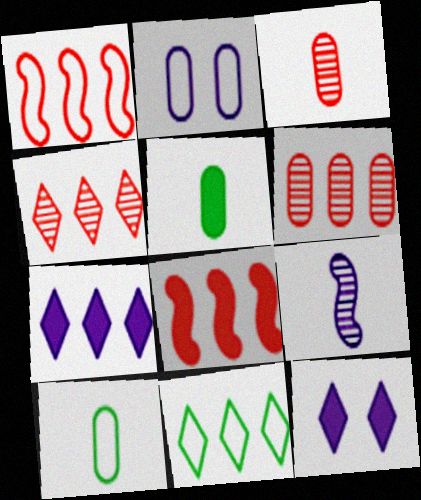[[2, 5, 6], 
[2, 7, 9], 
[4, 7, 11], 
[5, 8, 12]]